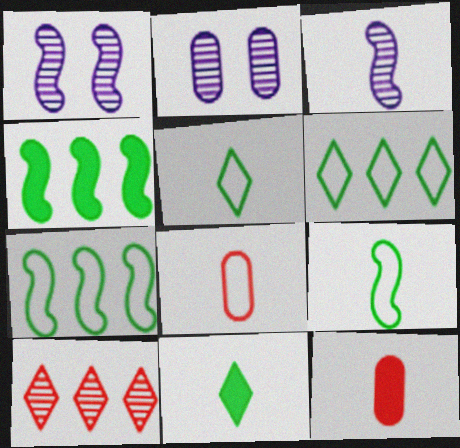[[1, 6, 12], 
[3, 5, 12], 
[3, 8, 11]]